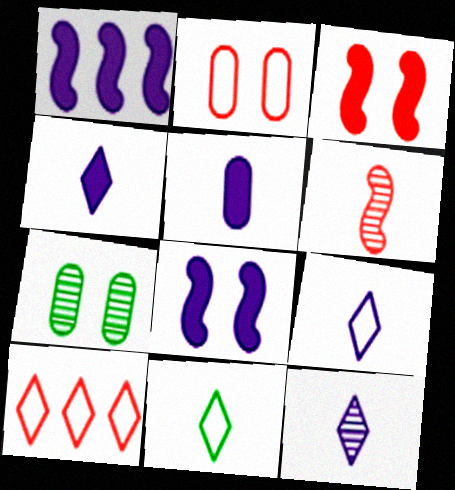[[4, 9, 12], 
[5, 6, 11]]